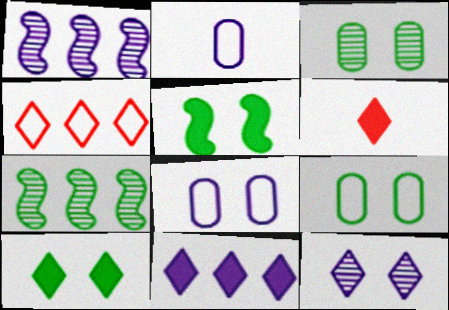[[1, 6, 9], 
[6, 7, 8], 
[6, 10, 11]]